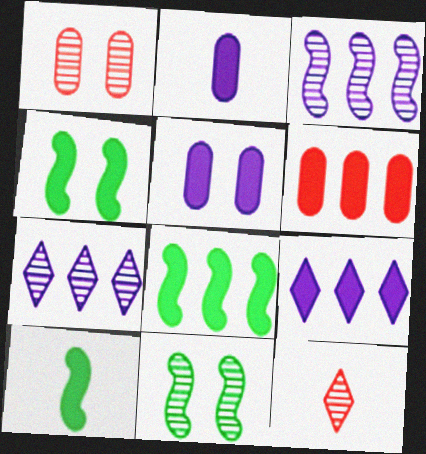[[4, 8, 10], 
[6, 8, 9]]